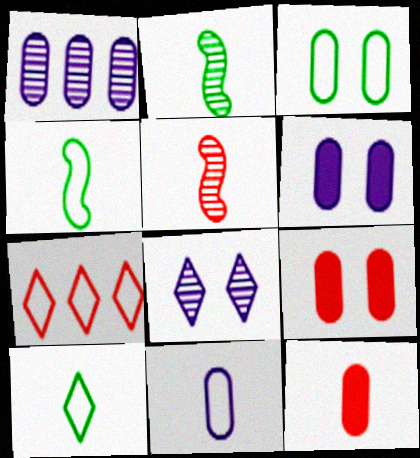[[1, 3, 12], 
[1, 6, 11], 
[2, 6, 7], 
[5, 7, 9]]